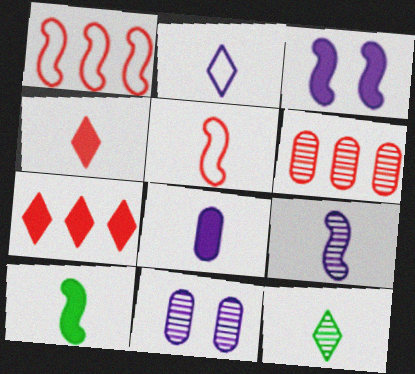[[1, 6, 7], 
[2, 4, 12], 
[2, 8, 9], 
[4, 8, 10], 
[5, 8, 12], 
[5, 9, 10]]